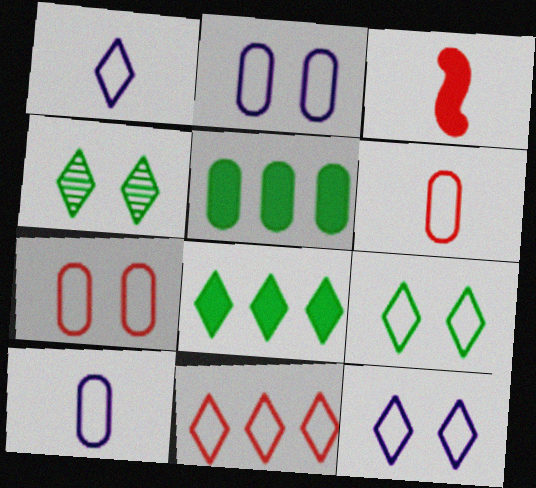[[1, 9, 11]]